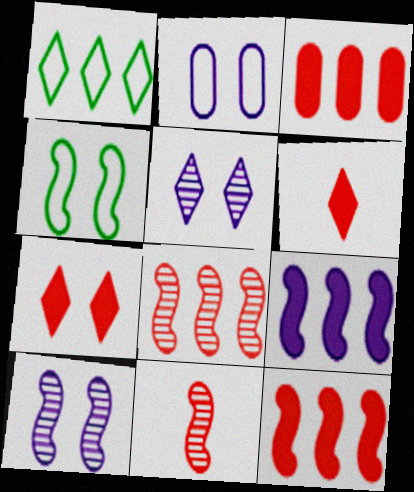[[1, 5, 6], 
[4, 9, 11]]